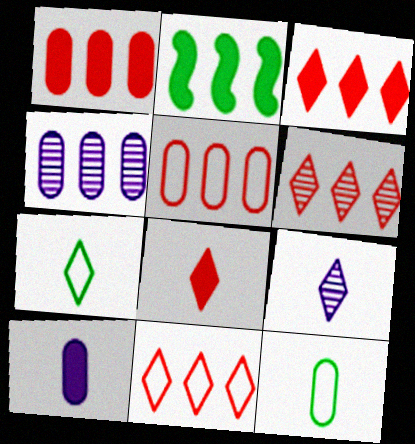[[2, 4, 11], 
[3, 6, 11], 
[7, 8, 9]]